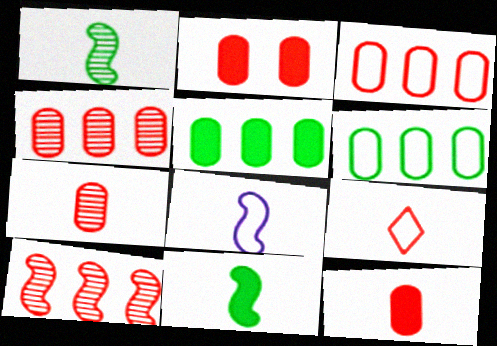[[2, 3, 7], 
[2, 9, 10]]